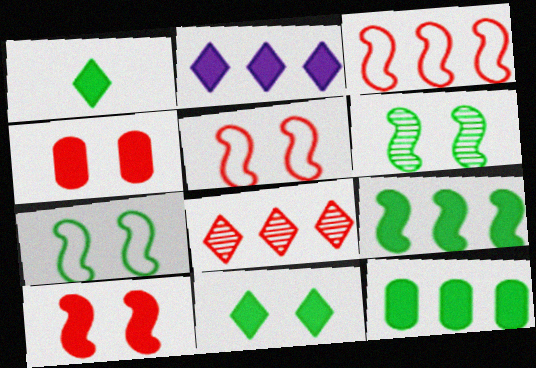[]